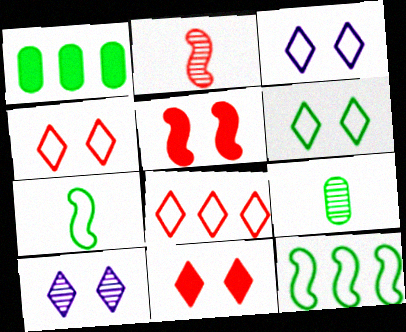[[1, 2, 3], 
[3, 4, 6], 
[6, 10, 11]]